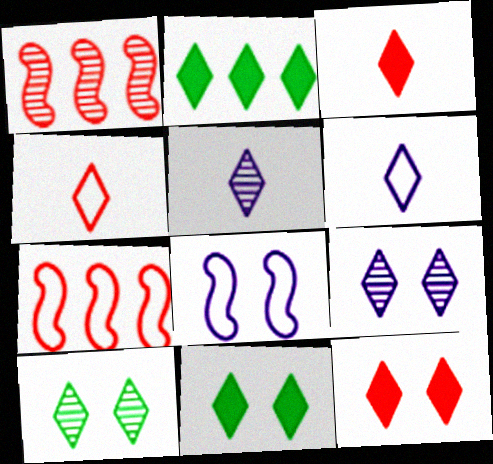[[2, 4, 9]]